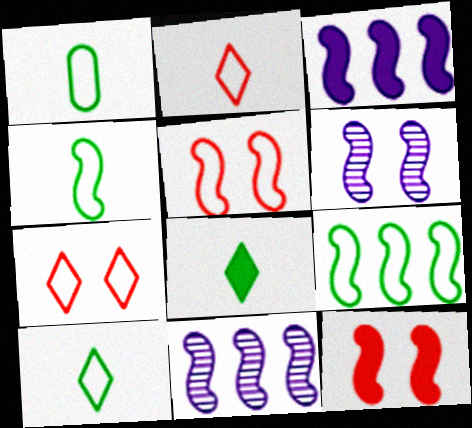[[1, 4, 10], 
[4, 11, 12]]